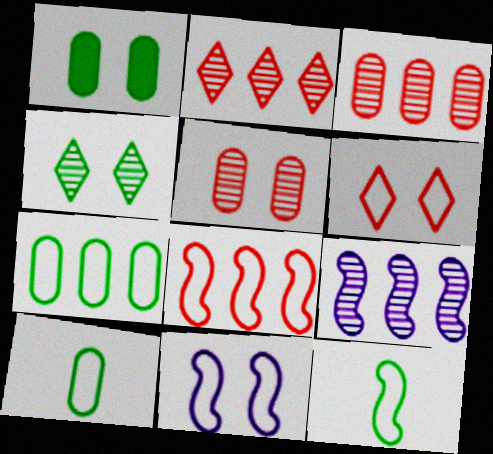[[8, 11, 12]]